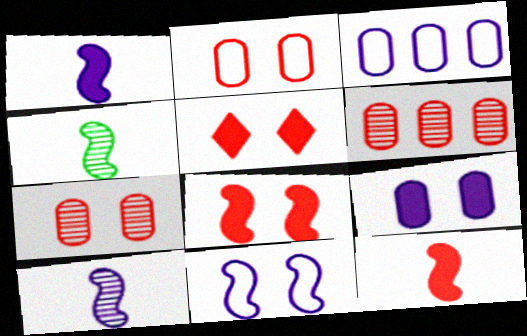[[3, 4, 5]]